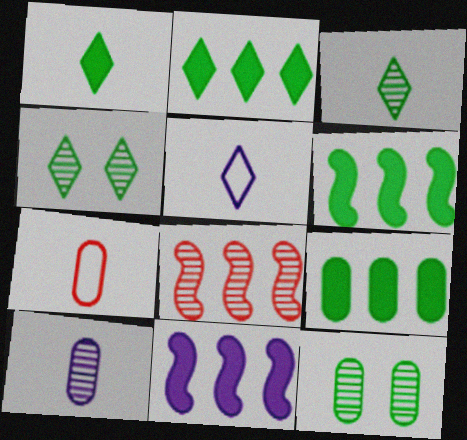[[2, 6, 9], 
[4, 7, 11], 
[4, 8, 10]]